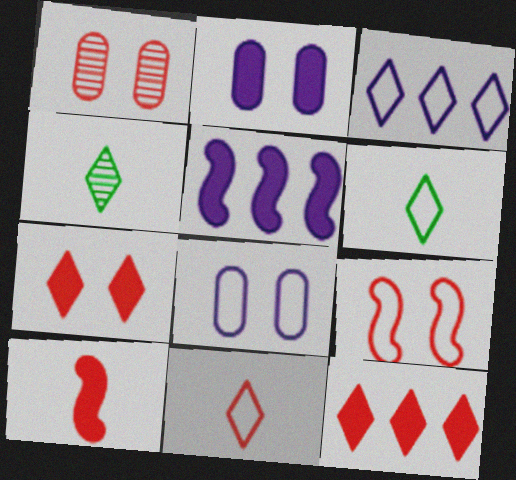[[1, 5, 6], 
[1, 7, 9], 
[3, 4, 7]]